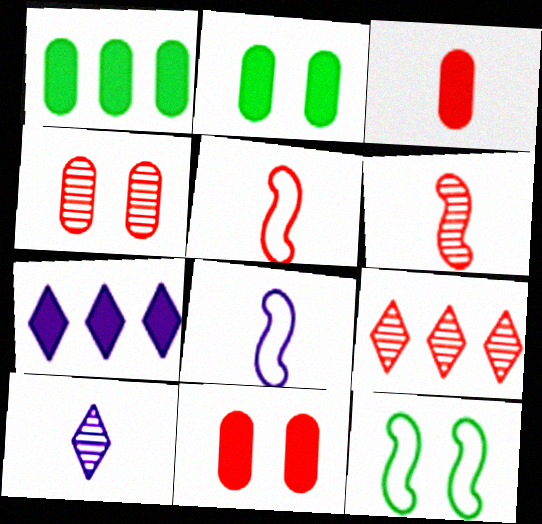[[2, 8, 9], 
[4, 6, 9], 
[5, 9, 11]]